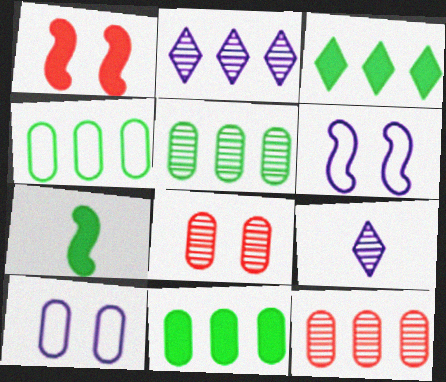[[1, 4, 9], 
[4, 5, 11]]